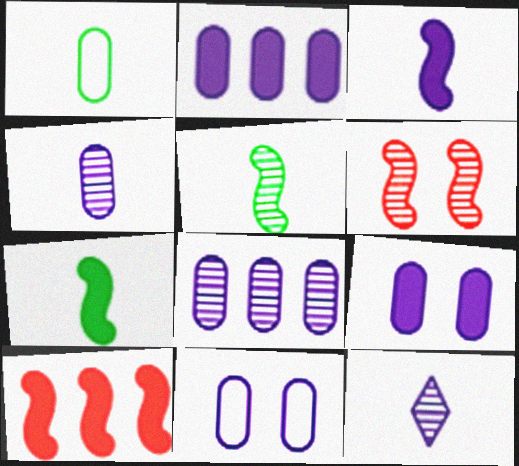[[2, 4, 11]]